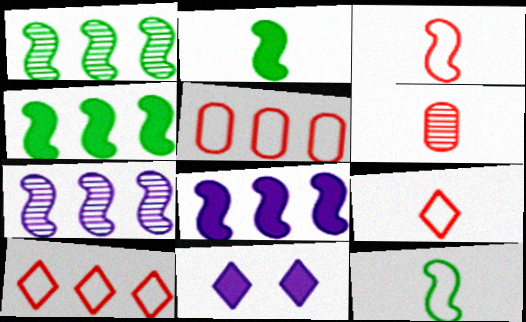[]